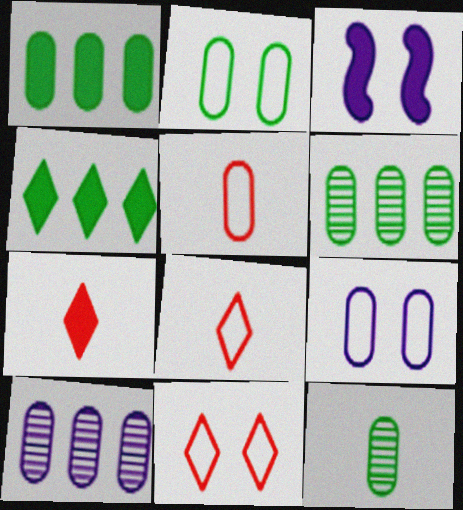[[1, 2, 12], 
[1, 3, 7], 
[3, 6, 8]]